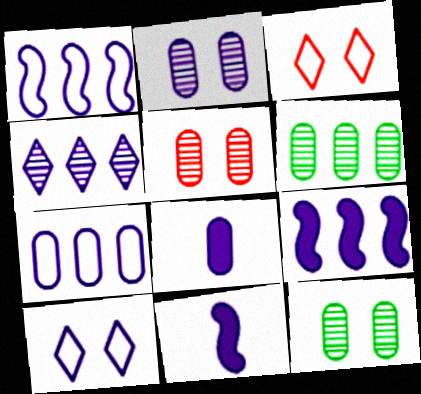[[2, 5, 12], 
[2, 7, 8], 
[3, 6, 11], 
[4, 7, 9]]